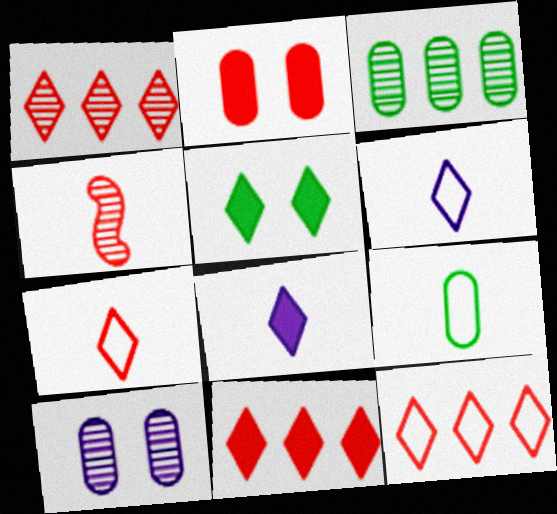[[1, 5, 6], 
[1, 11, 12], 
[2, 4, 12], 
[4, 8, 9], 
[5, 8, 11]]